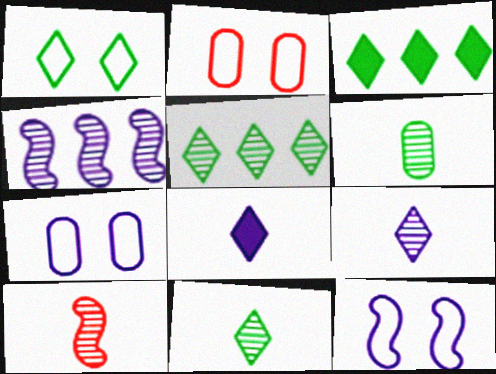[[1, 2, 12], 
[1, 3, 11], 
[3, 7, 10], 
[4, 7, 8], 
[6, 9, 10]]